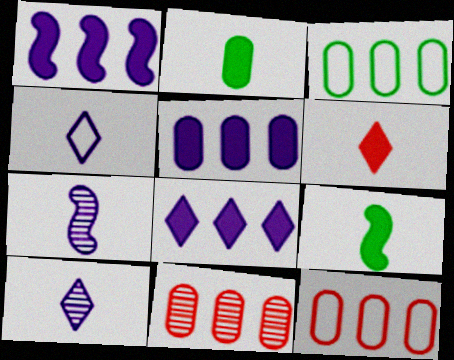[[1, 5, 8], 
[3, 5, 11]]